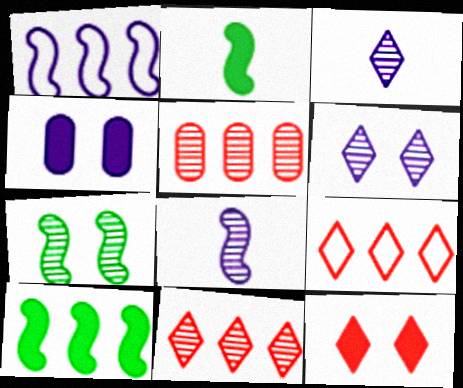[[1, 3, 4], 
[3, 5, 7]]